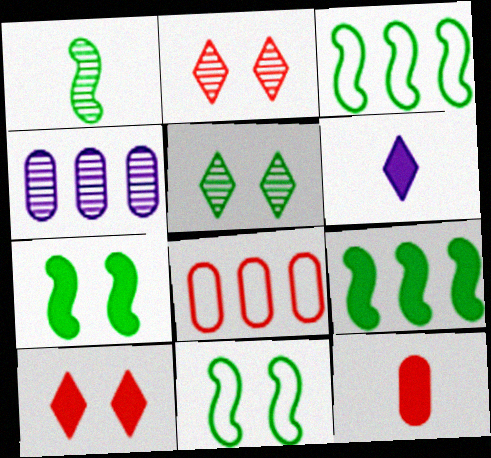[[1, 2, 4], 
[1, 3, 7], 
[1, 9, 11]]